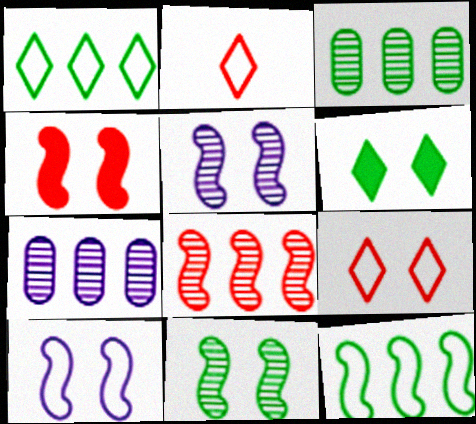[[4, 10, 11]]